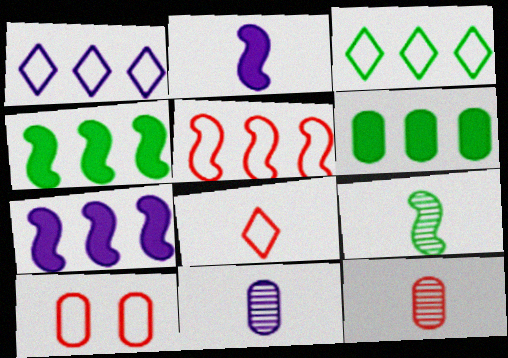[[5, 8, 10], 
[6, 10, 11]]